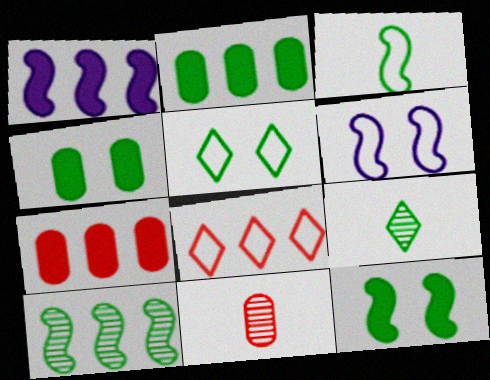[[1, 5, 11], 
[3, 10, 12], 
[6, 7, 9]]